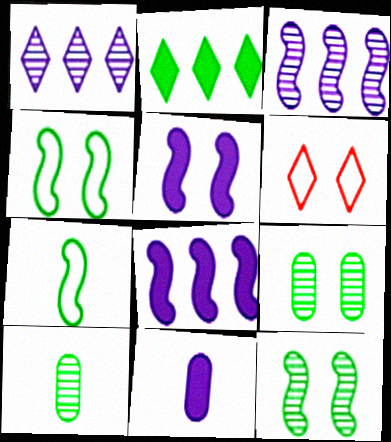[[2, 4, 10], 
[2, 7, 9], 
[5, 6, 9], 
[6, 8, 10]]